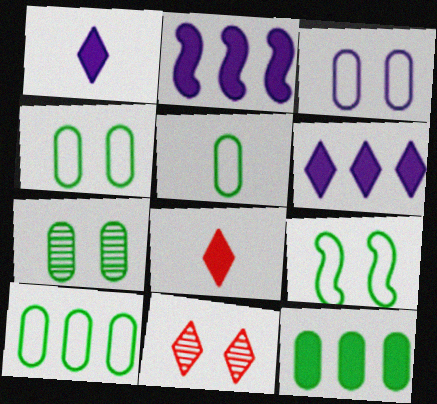[[2, 5, 11], 
[4, 5, 10], 
[5, 7, 12]]